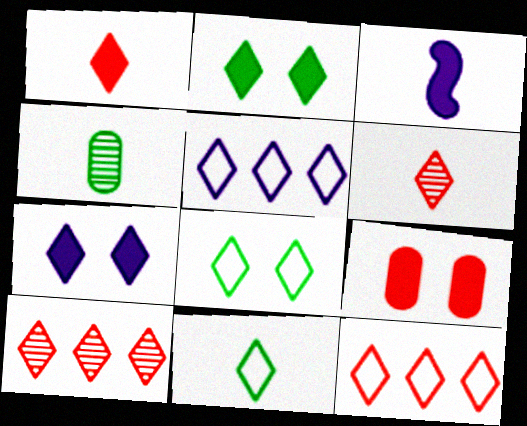[[2, 5, 6], 
[7, 10, 11]]